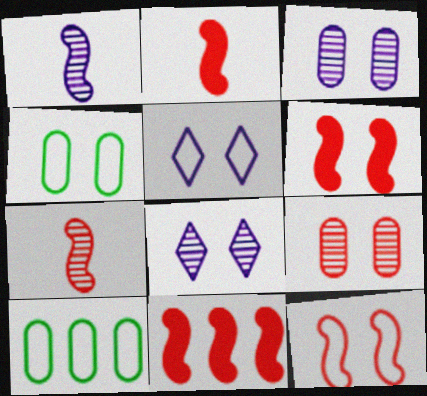[[2, 6, 11], 
[2, 8, 10], 
[4, 5, 12], 
[4, 6, 8], 
[7, 11, 12]]